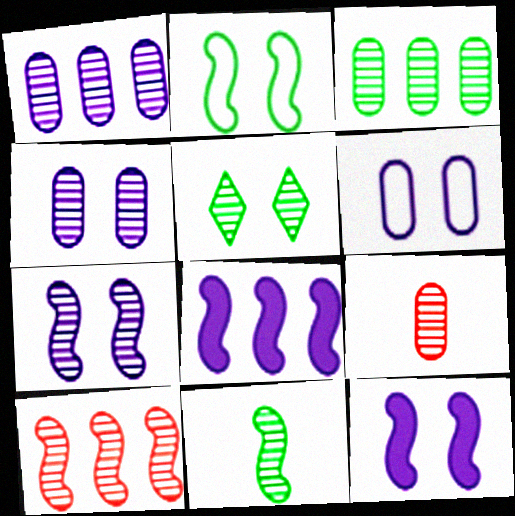[[3, 4, 9], 
[3, 5, 11], 
[7, 10, 11]]